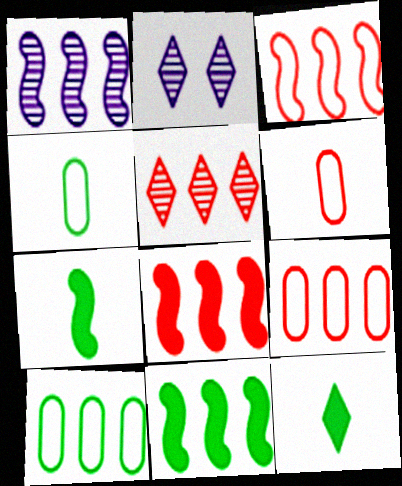[[1, 3, 11], 
[2, 4, 8], 
[2, 6, 11], 
[2, 7, 9], 
[5, 8, 9]]